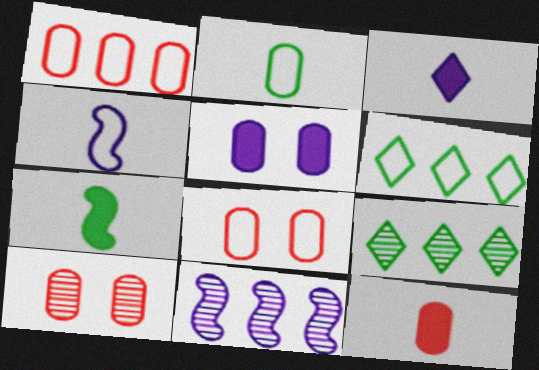[[1, 10, 12], 
[3, 7, 12], 
[4, 6, 8]]